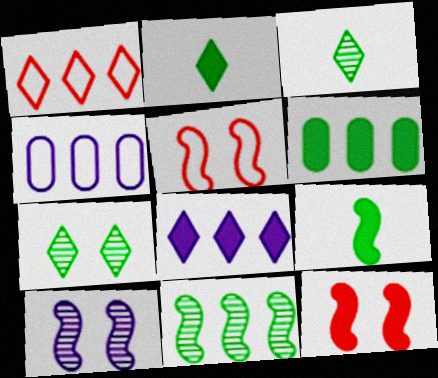[[3, 4, 12]]